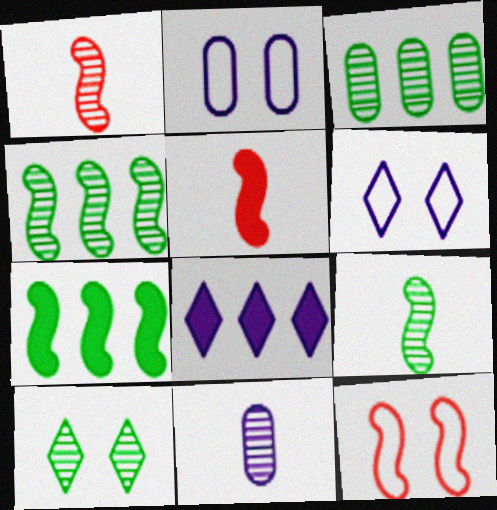[[3, 5, 6], 
[3, 9, 10]]